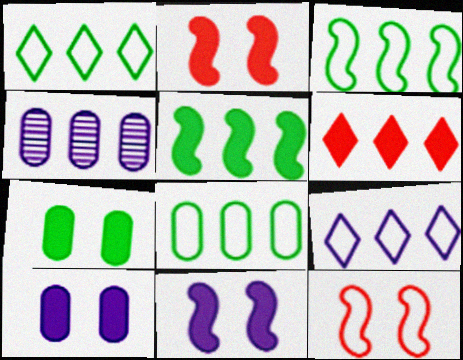[[1, 3, 8], 
[3, 4, 6]]